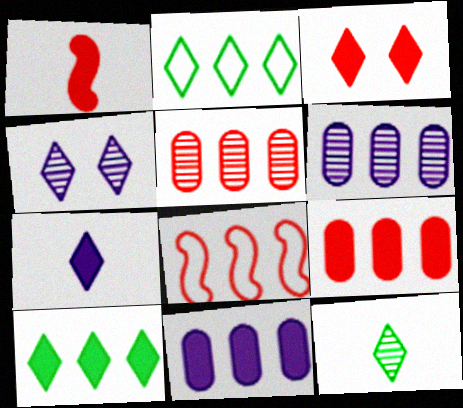[[1, 3, 9], 
[3, 7, 10], 
[6, 8, 10]]